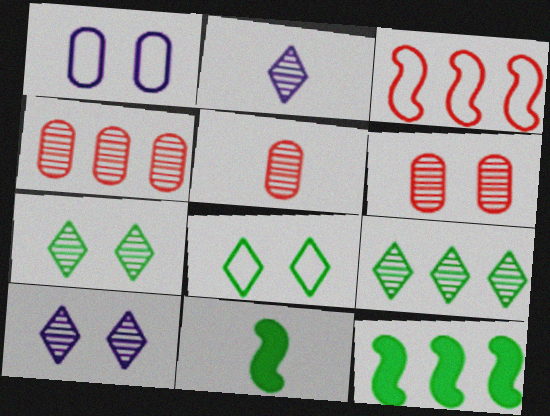[[4, 5, 6]]